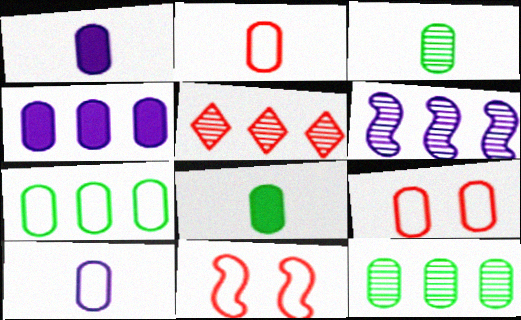[[1, 2, 3], 
[1, 9, 12], 
[3, 4, 9], 
[5, 6, 12], 
[7, 9, 10]]